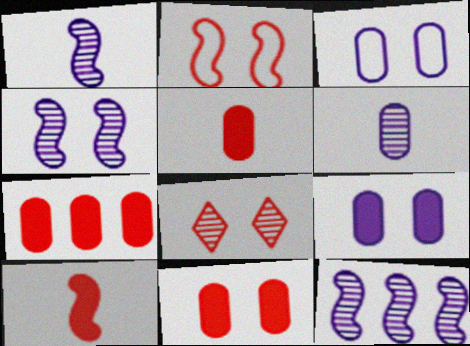[[1, 4, 12], 
[2, 8, 11], 
[5, 7, 11]]